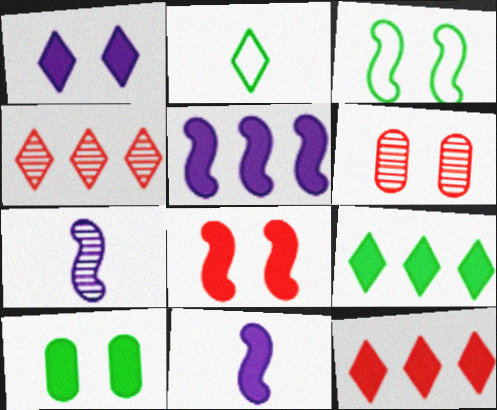[[1, 2, 4], 
[1, 3, 6], 
[1, 8, 10], 
[2, 5, 6], 
[10, 11, 12]]